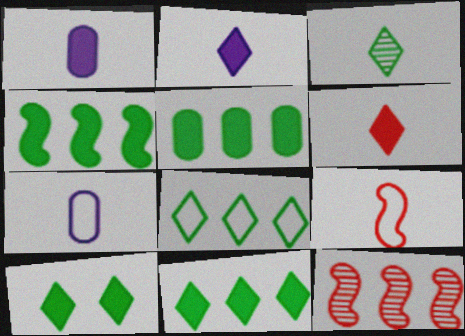[[1, 3, 9], 
[3, 8, 10], 
[4, 5, 11], 
[7, 10, 12]]